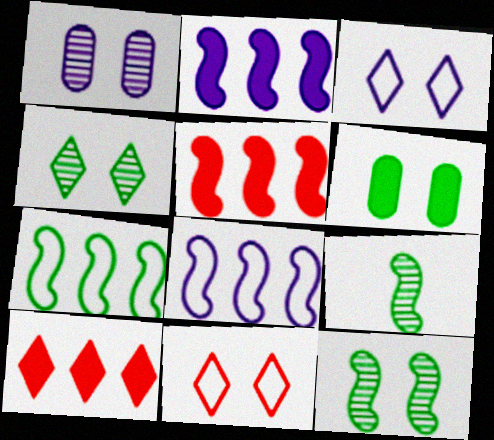[]